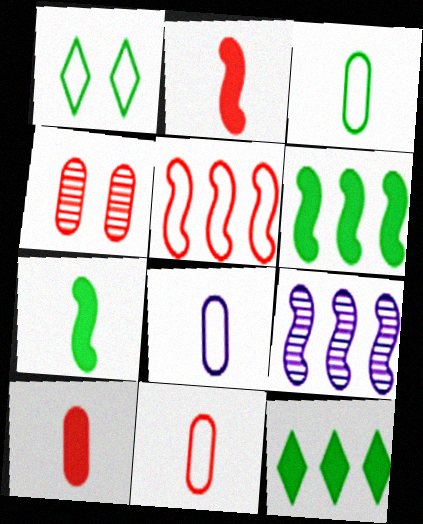[[1, 5, 8], 
[1, 9, 10], 
[3, 8, 11], 
[5, 6, 9]]